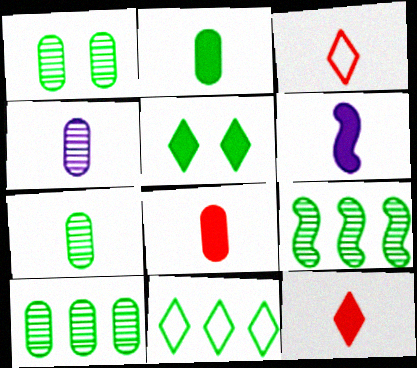[[1, 7, 10], 
[2, 6, 12], 
[3, 6, 7]]